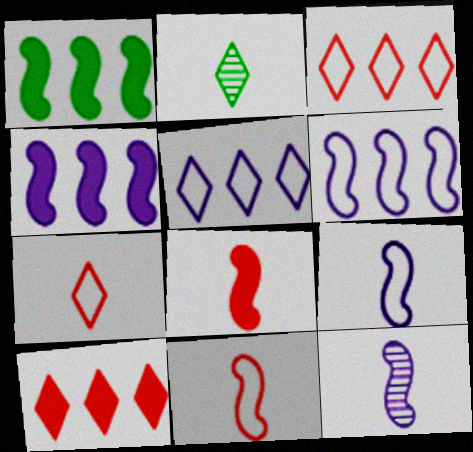[]